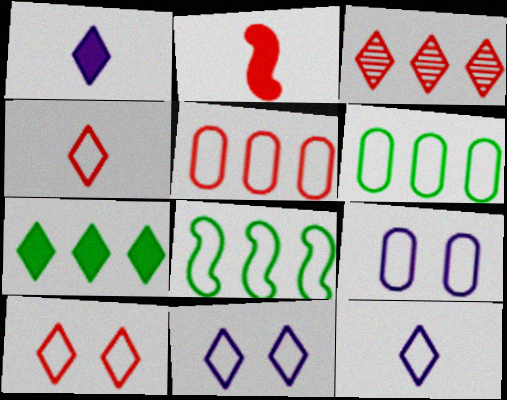[[4, 8, 9]]